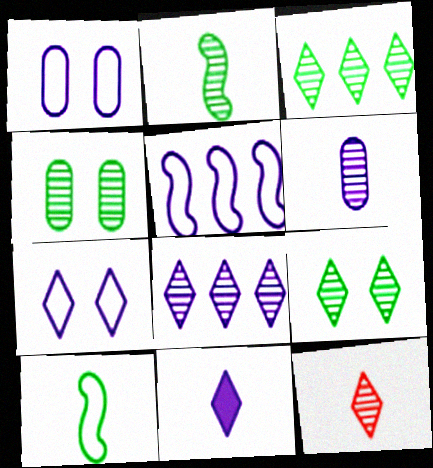[[2, 3, 4], 
[2, 6, 12], 
[7, 8, 11], 
[8, 9, 12]]